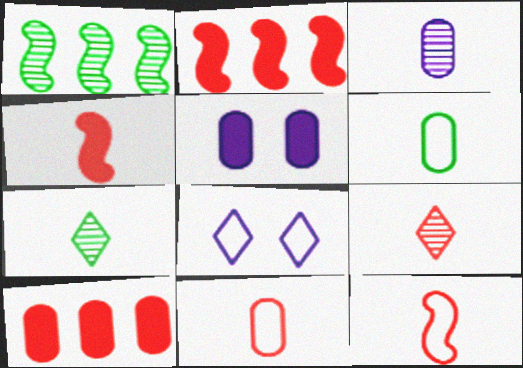[[4, 9, 11]]